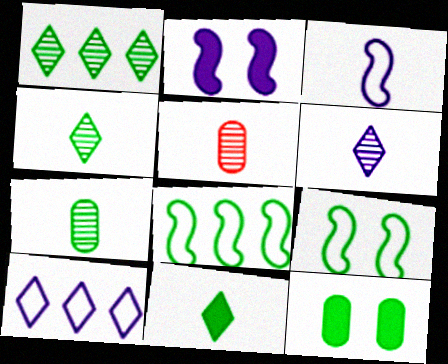[[3, 5, 11], 
[4, 8, 12]]